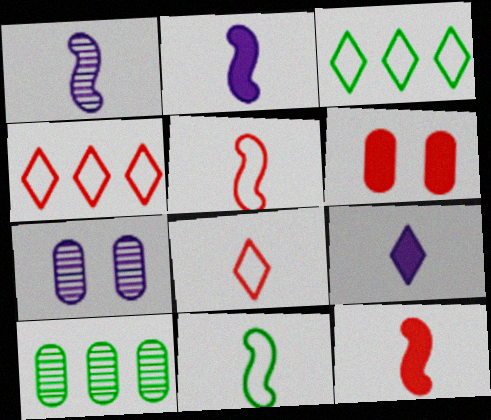[[1, 3, 6], 
[1, 11, 12], 
[3, 7, 12]]